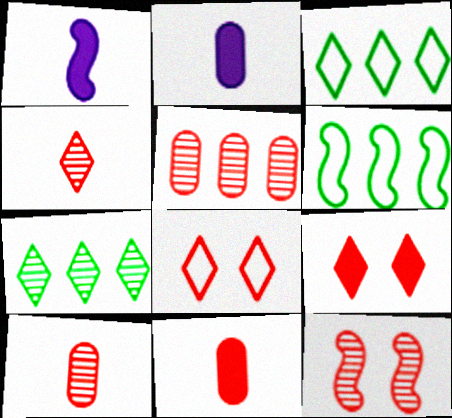[[1, 6, 12], 
[2, 3, 12], 
[4, 5, 12]]